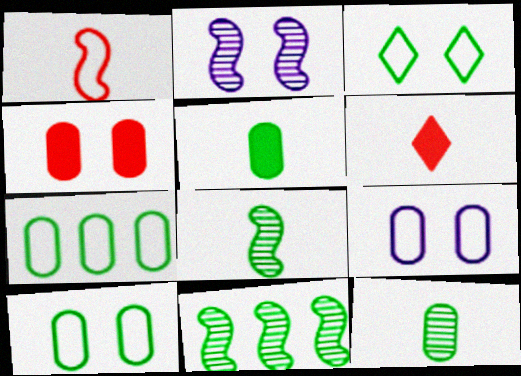[[2, 3, 4], 
[2, 6, 7], 
[3, 5, 11], 
[6, 9, 11]]